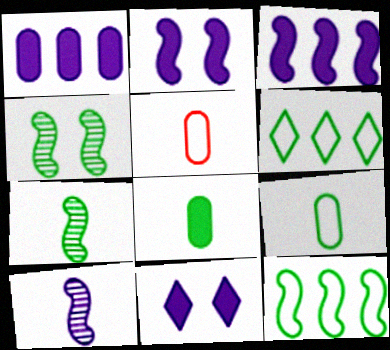[[4, 6, 8]]